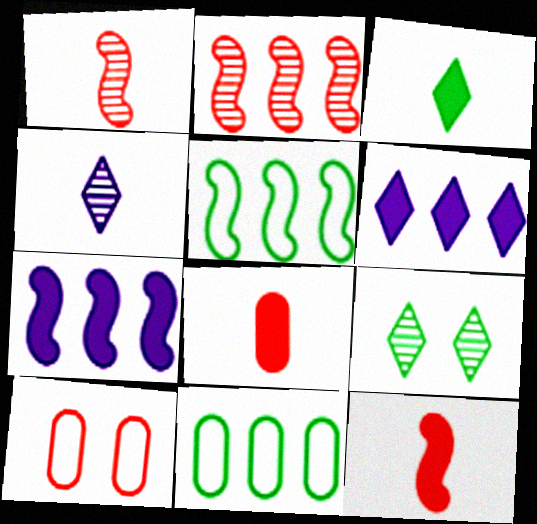[[2, 5, 7], 
[2, 6, 11]]